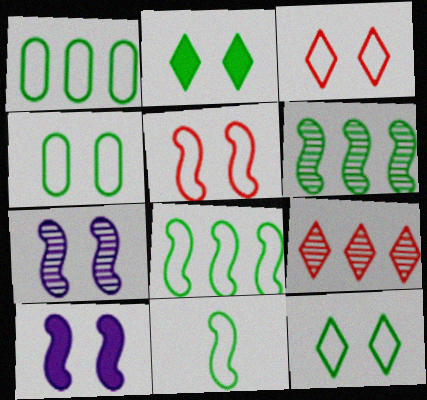[[1, 11, 12]]